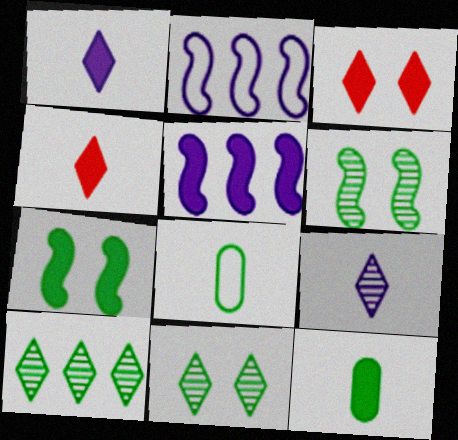[[3, 5, 12], 
[7, 8, 10]]